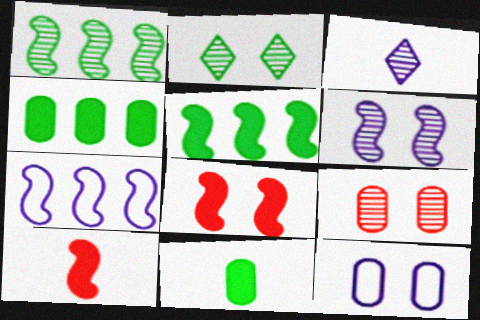[[1, 3, 9], 
[2, 6, 9], 
[2, 8, 12]]